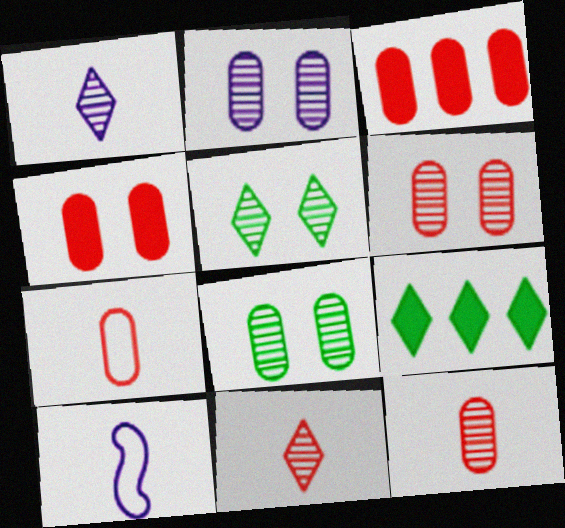[[2, 6, 8], 
[3, 5, 10], 
[3, 6, 7], 
[6, 9, 10]]